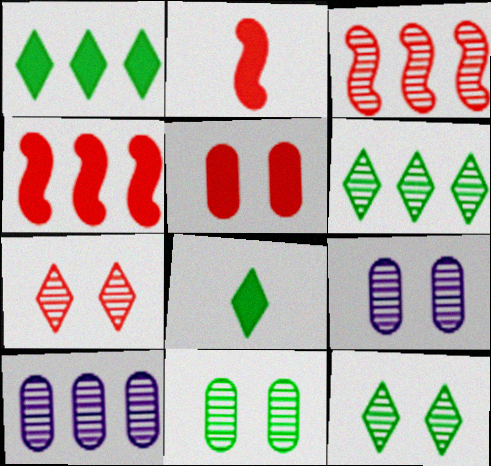[[3, 6, 10]]